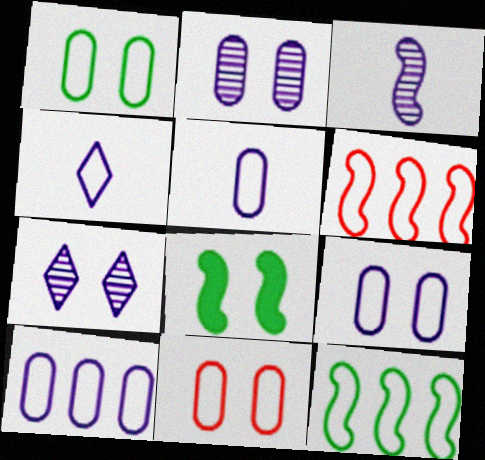[[1, 4, 6], 
[1, 9, 11], 
[3, 6, 8], 
[4, 11, 12], 
[5, 9, 10], 
[7, 8, 11]]